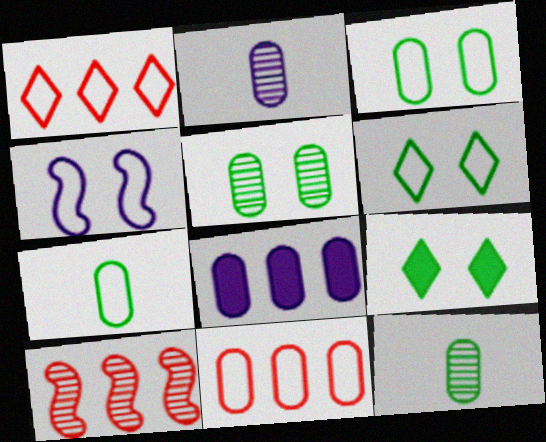[[1, 4, 7]]